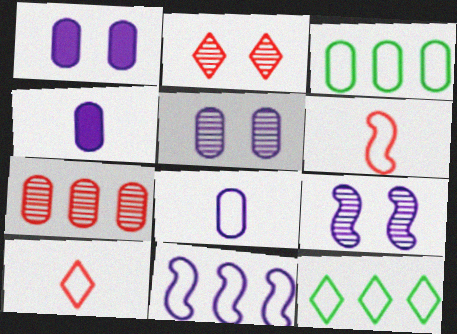[]